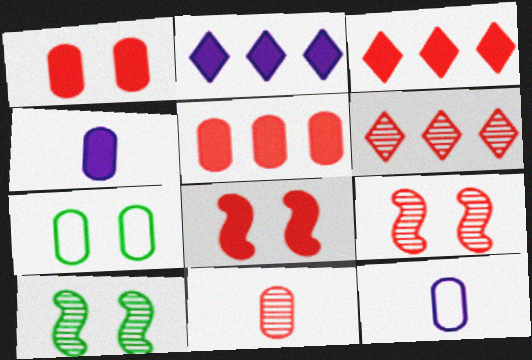[[3, 10, 12], 
[6, 9, 11]]